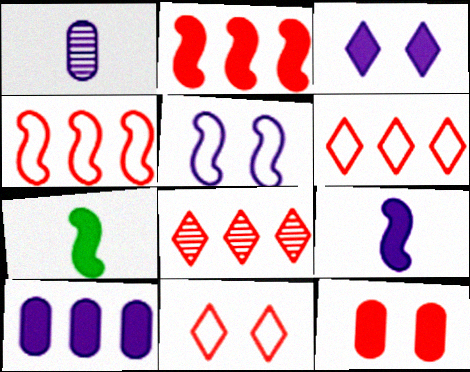[[3, 9, 10]]